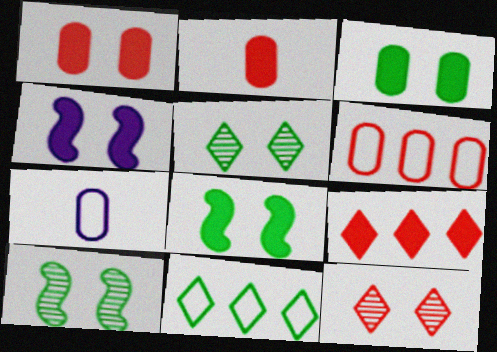[[7, 9, 10]]